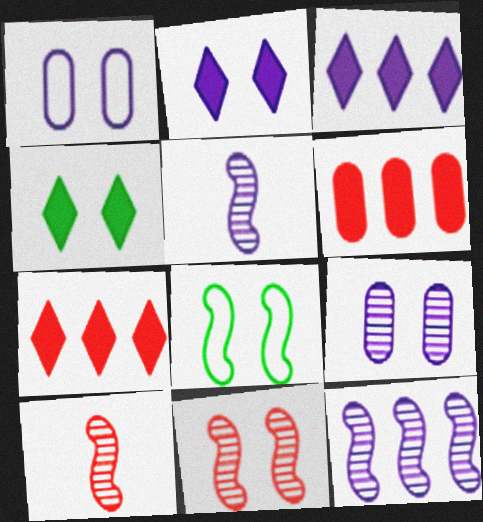[[1, 3, 5], 
[1, 4, 11]]